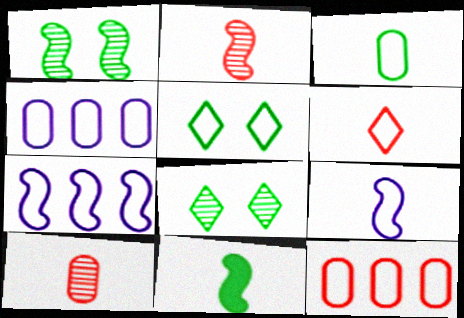[[2, 9, 11], 
[3, 6, 9], 
[5, 9, 12]]